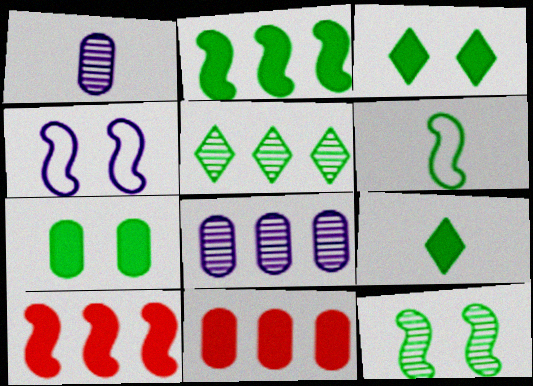[[2, 6, 12], 
[2, 7, 9], 
[5, 6, 7]]